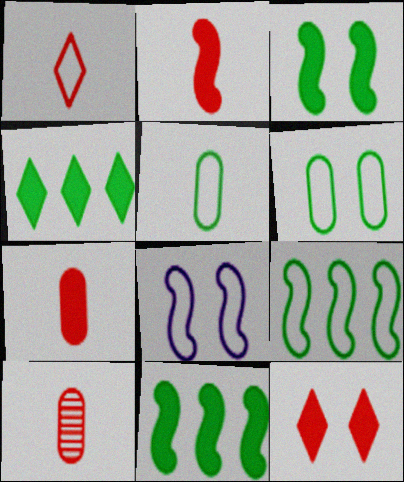[[1, 2, 10], 
[4, 8, 10]]